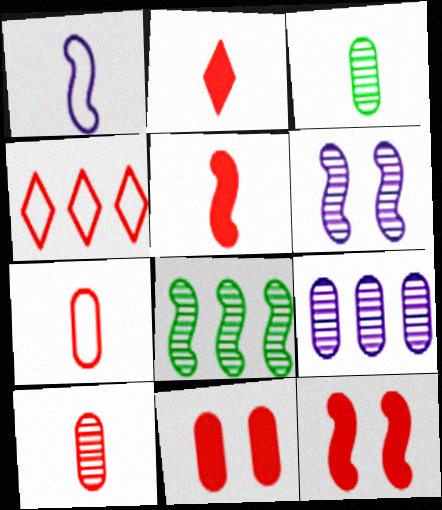[[1, 2, 3], 
[1, 8, 12], 
[4, 10, 12]]